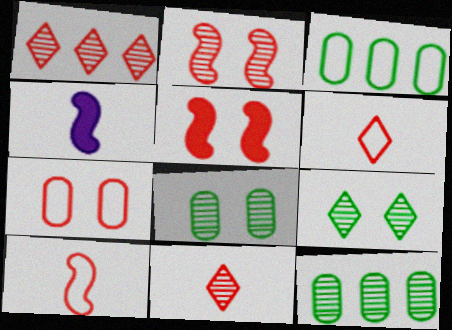[]